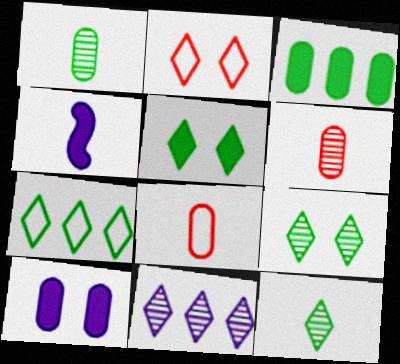[[4, 8, 12], 
[5, 7, 12]]